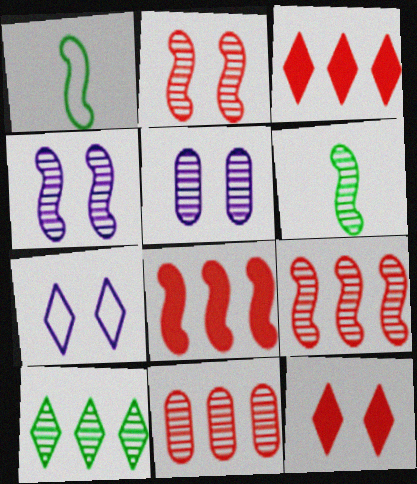[[1, 3, 5], 
[1, 4, 8], 
[4, 6, 9]]